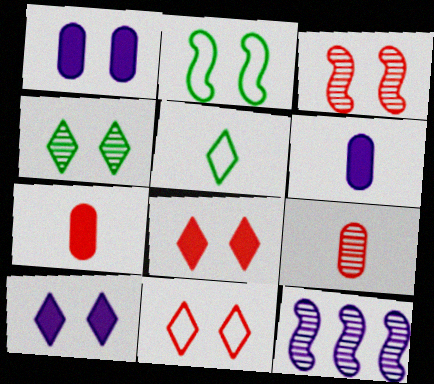[[4, 9, 12], 
[4, 10, 11]]